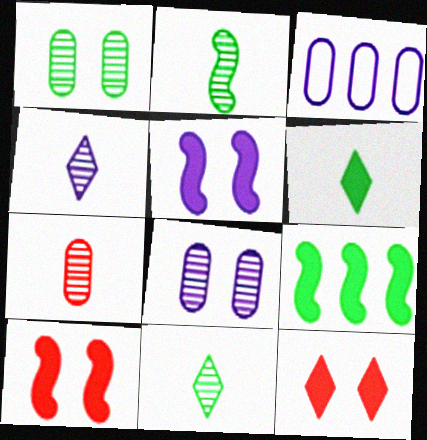[[2, 3, 12], 
[2, 4, 7], 
[3, 4, 5], 
[3, 10, 11]]